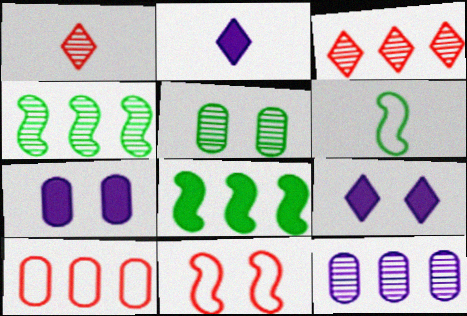[[3, 4, 12], 
[3, 6, 7], 
[5, 9, 11]]